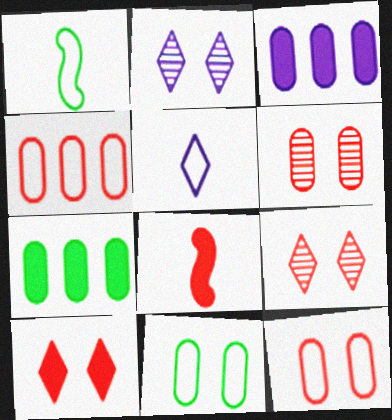[[1, 3, 9], 
[4, 8, 9]]